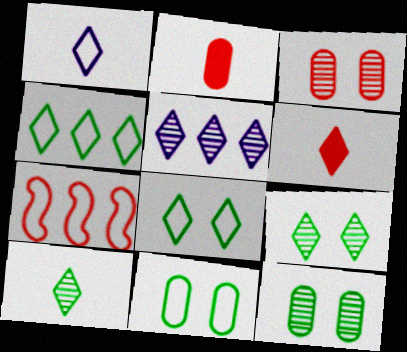[[1, 6, 10], 
[1, 7, 11], 
[3, 6, 7], 
[5, 6, 8]]